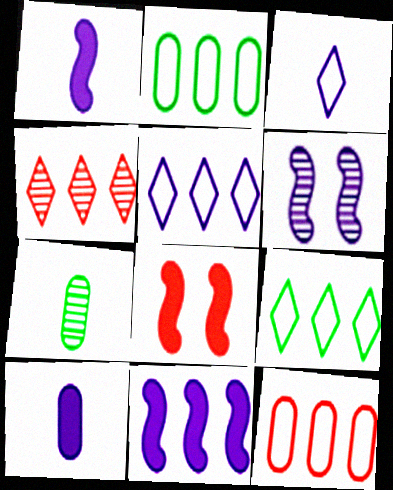[[2, 4, 11], 
[4, 6, 7], 
[5, 6, 10], 
[5, 7, 8]]